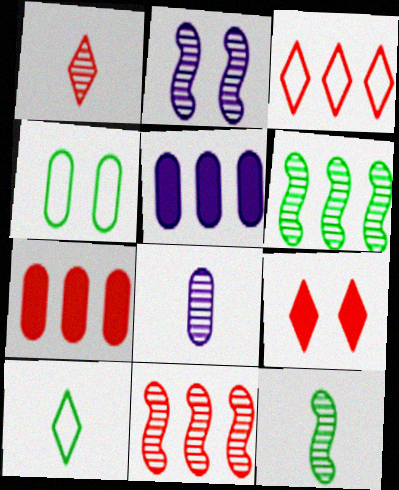[[1, 3, 9], 
[1, 8, 12], 
[2, 4, 9], 
[2, 7, 10], 
[2, 11, 12], 
[3, 5, 6], 
[3, 7, 11], 
[4, 7, 8]]